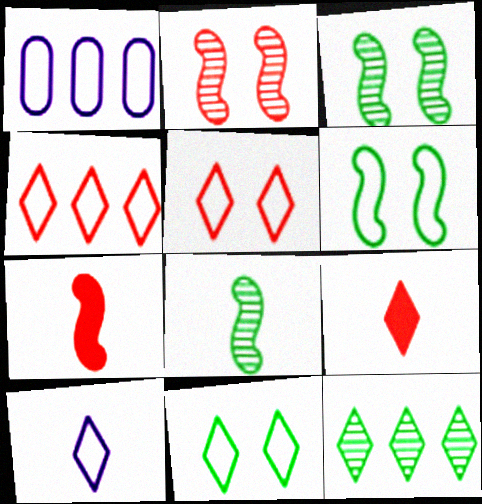[[1, 3, 9], 
[4, 10, 11]]